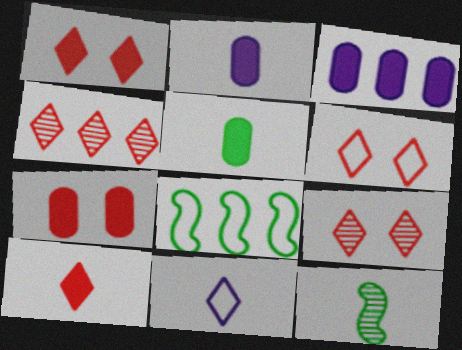[[1, 6, 9], 
[2, 8, 9], 
[3, 4, 8], 
[3, 5, 7], 
[3, 6, 12], 
[4, 6, 10]]